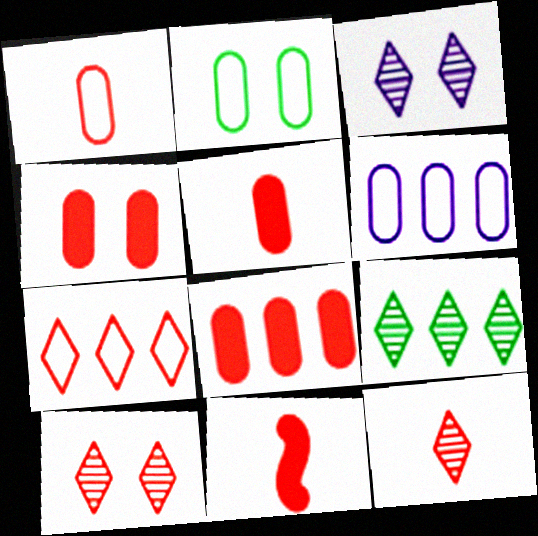[[1, 2, 6], 
[1, 11, 12], 
[3, 9, 12], 
[4, 5, 8]]